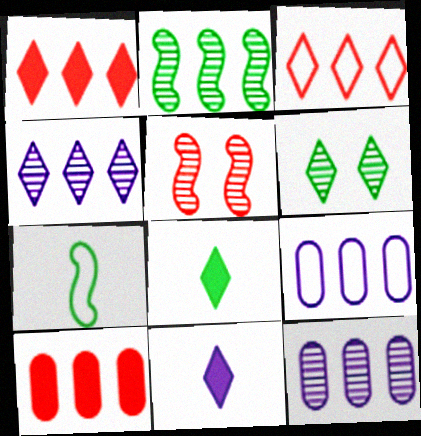[[1, 2, 9], 
[3, 6, 11], 
[5, 8, 9]]